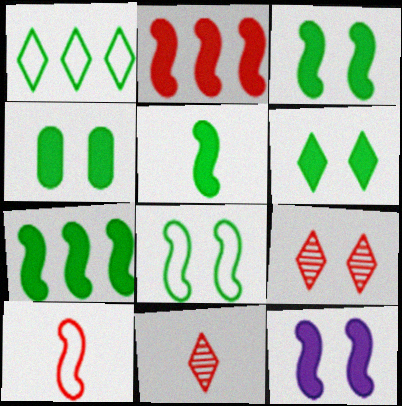[[2, 5, 12], 
[3, 4, 6], 
[3, 5, 7]]